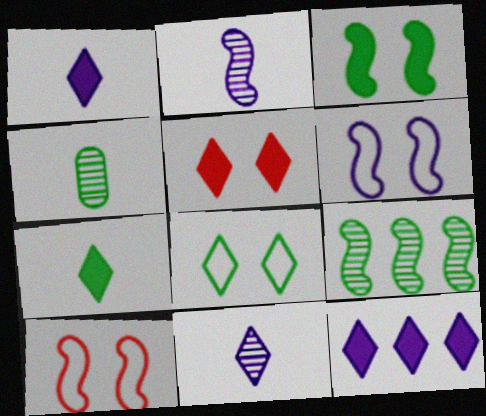[[4, 10, 12], 
[5, 7, 12]]